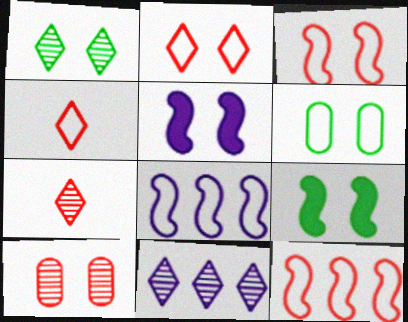[[1, 6, 9], 
[1, 7, 11], 
[4, 6, 8]]